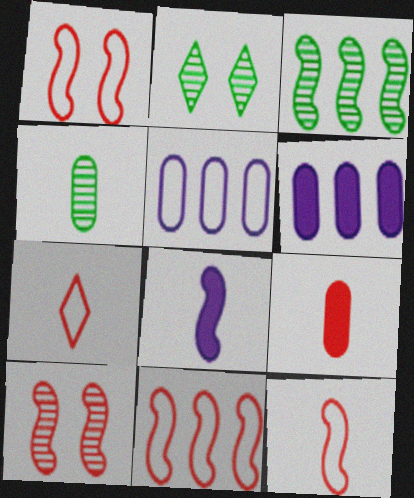[[1, 3, 8], 
[1, 11, 12], 
[2, 3, 4], 
[2, 6, 12], 
[4, 7, 8]]